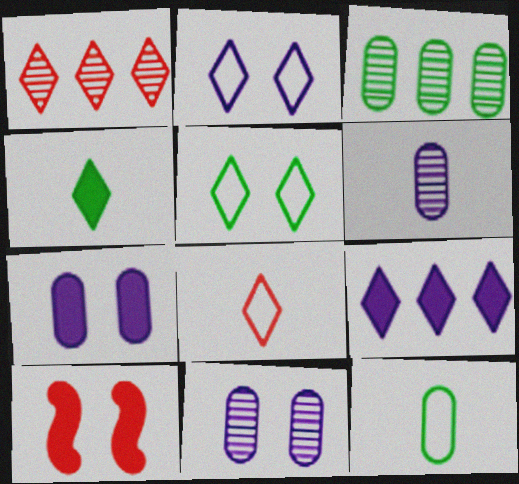[[1, 2, 4], 
[5, 10, 11]]